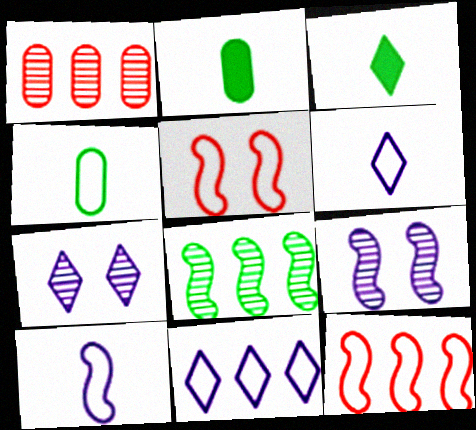[[2, 7, 12], 
[4, 5, 11]]